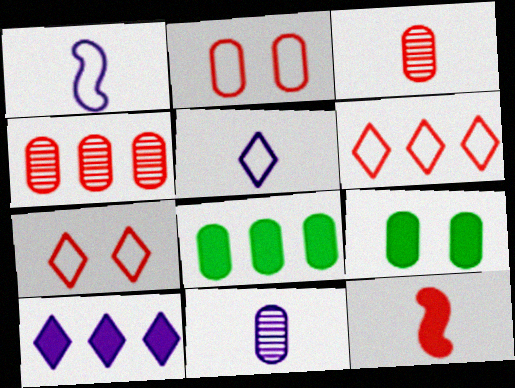[[2, 8, 11], 
[4, 7, 12], 
[9, 10, 12]]